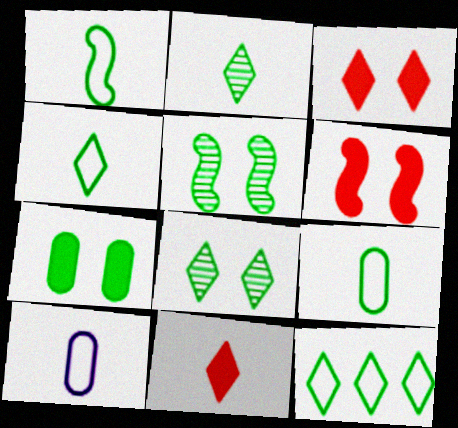[[1, 4, 9]]